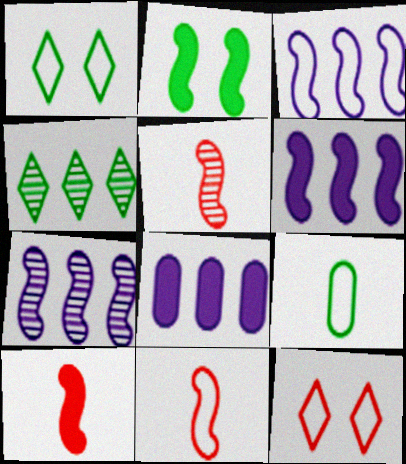[[1, 5, 8], 
[2, 3, 5], 
[2, 4, 9], 
[2, 6, 10], 
[2, 7, 11], 
[3, 6, 7], 
[3, 9, 12], 
[5, 10, 11]]